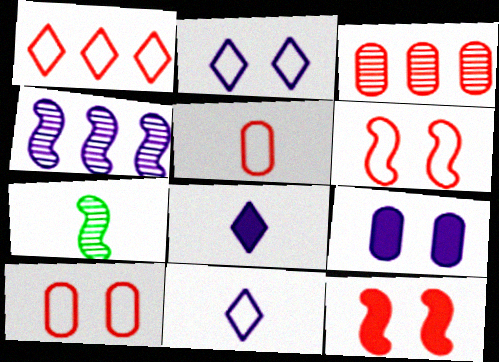[[1, 5, 6], 
[1, 7, 9], 
[4, 9, 11], 
[5, 7, 8]]